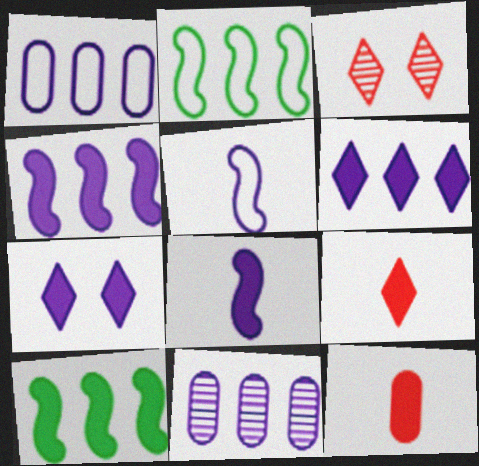[[5, 7, 11], 
[7, 10, 12]]